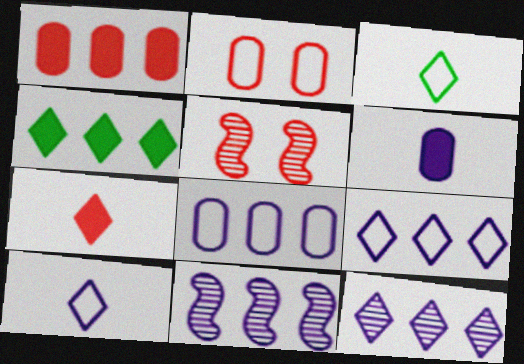[]